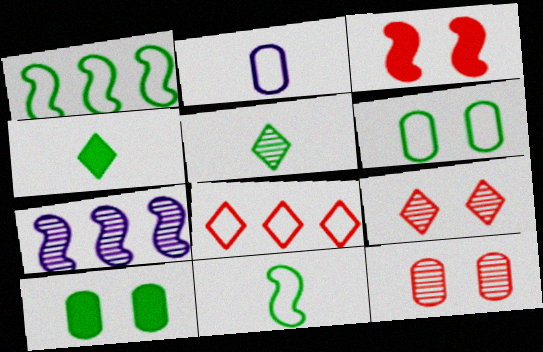[[1, 5, 10], 
[3, 7, 11], 
[5, 7, 12]]